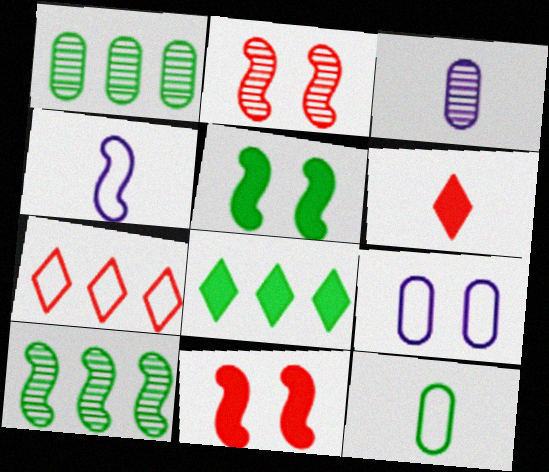[[3, 5, 7], 
[4, 10, 11], 
[6, 9, 10]]